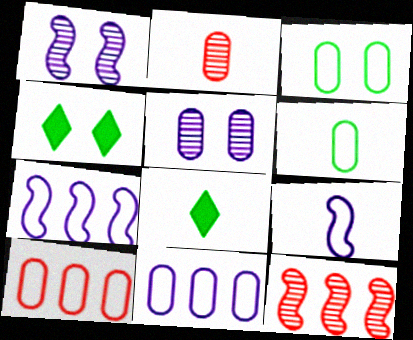[[1, 8, 10], 
[2, 4, 7], 
[2, 8, 9]]